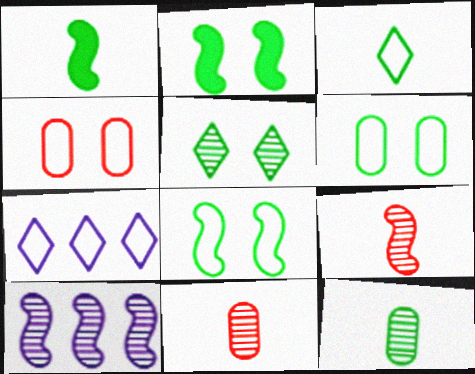[[1, 3, 12], 
[2, 5, 6], 
[2, 7, 11], 
[5, 10, 11]]